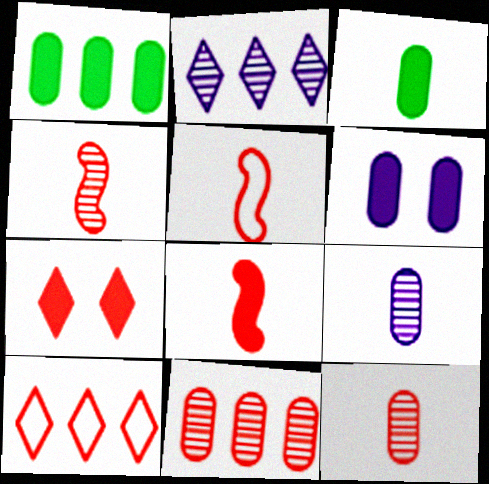[[4, 5, 8], 
[5, 7, 11]]